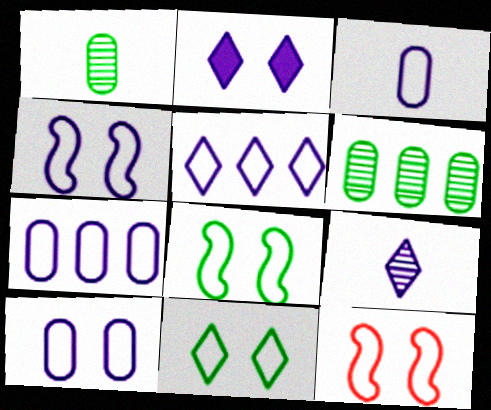[[2, 5, 9], 
[3, 4, 5], 
[3, 7, 10], 
[4, 8, 12], 
[10, 11, 12]]